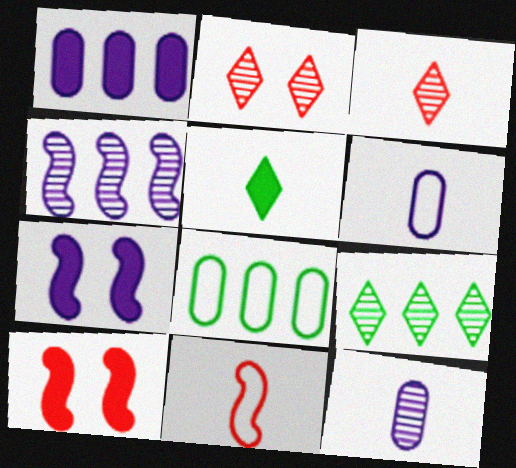[[1, 5, 10], 
[3, 7, 8], 
[5, 11, 12], 
[6, 9, 10]]